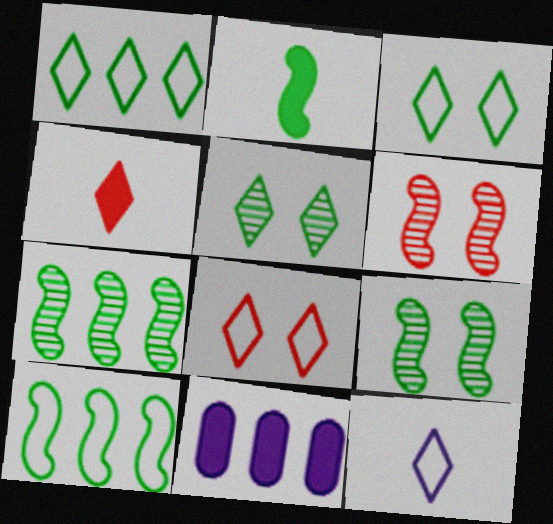[[1, 8, 12], 
[2, 9, 10]]